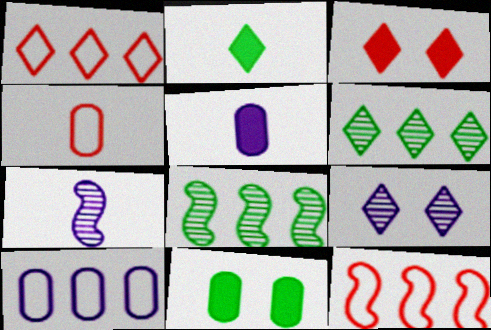[[1, 2, 9], 
[1, 7, 11], 
[2, 4, 7]]